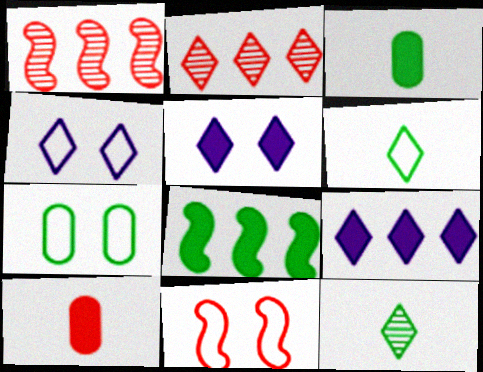[[1, 3, 4], 
[2, 5, 6], 
[2, 10, 11], 
[4, 7, 11], 
[5, 8, 10], 
[7, 8, 12]]